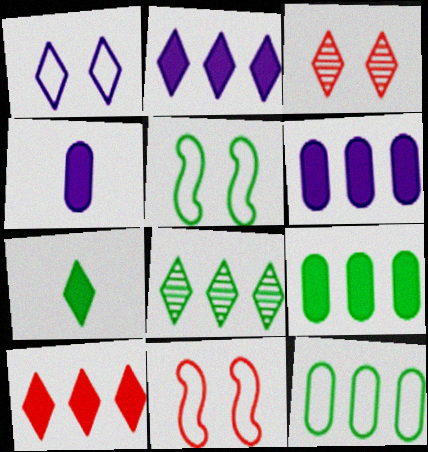[[4, 8, 11]]